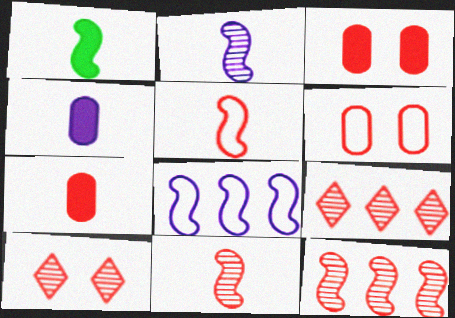[[1, 2, 5], 
[3, 5, 9]]